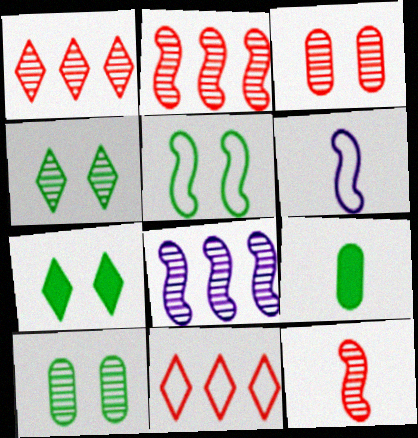[[1, 3, 12], 
[5, 7, 10]]